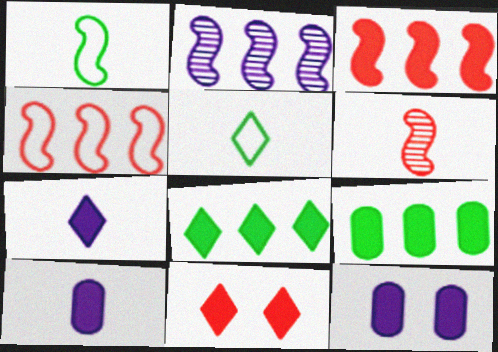[[5, 6, 10], 
[7, 8, 11]]